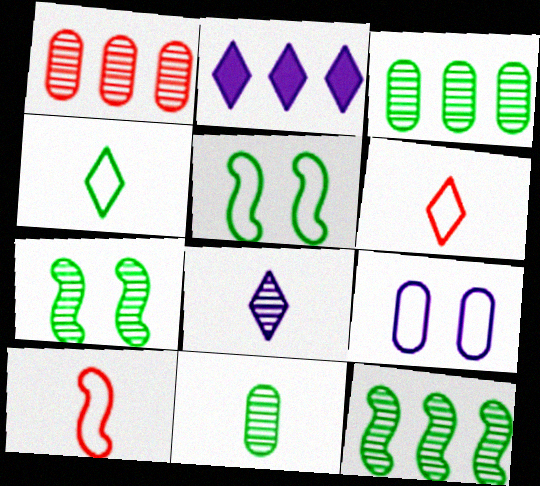[[1, 7, 8]]